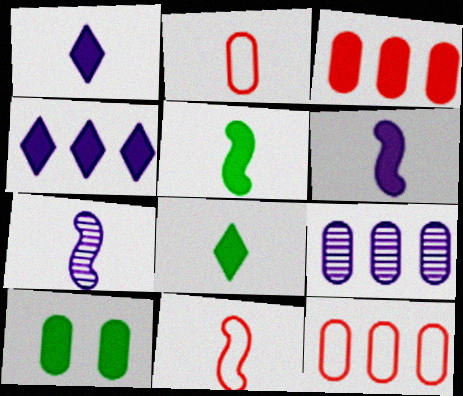[[2, 7, 8], 
[2, 9, 10], 
[5, 7, 11]]